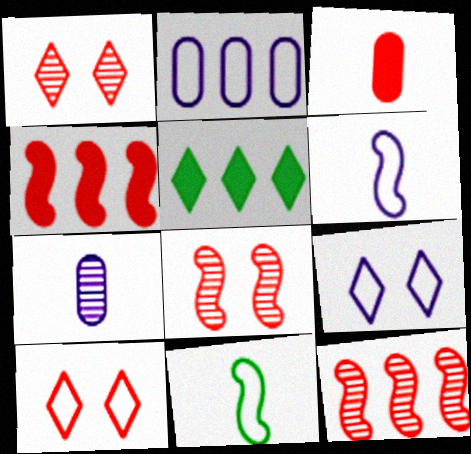[[2, 5, 12], 
[2, 6, 9], 
[2, 10, 11], 
[3, 10, 12]]